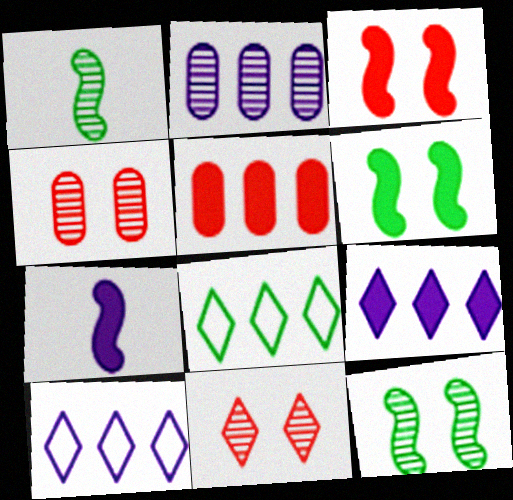[[1, 2, 11], 
[4, 7, 8]]